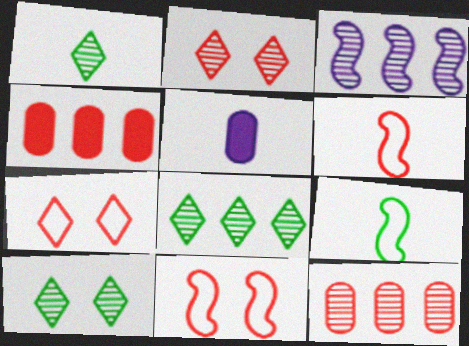[[1, 5, 6], 
[1, 8, 10], 
[2, 4, 6], 
[3, 8, 12], 
[5, 8, 11]]